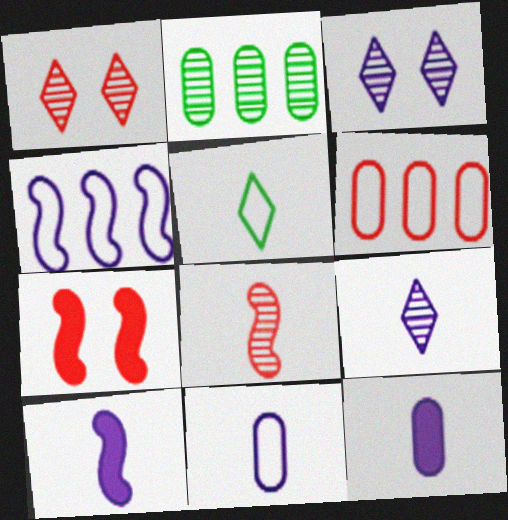[[2, 3, 8], 
[3, 4, 12], 
[5, 8, 12], 
[9, 10, 11]]